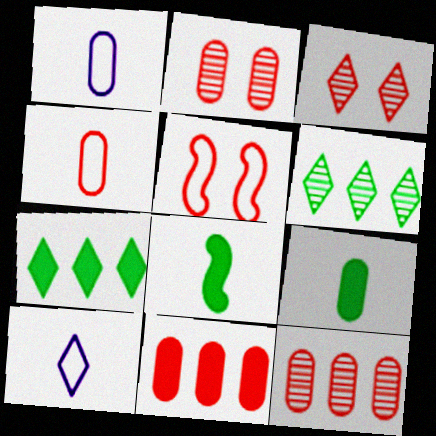[[2, 4, 11], 
[3, 7, 10]]